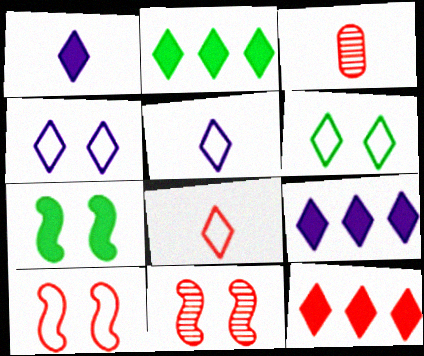[[2, 9, 12], 
[3, 10, 12]]